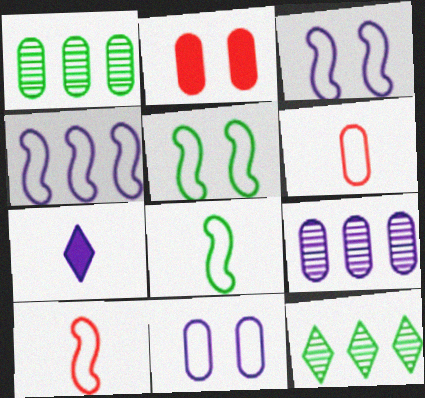[[3, 7, 9], 
[4, 5, 10]]